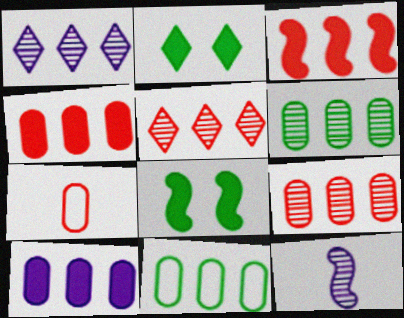[[1, 3, 11], 
[1, 7, 8], 
[9, 10, 11]]